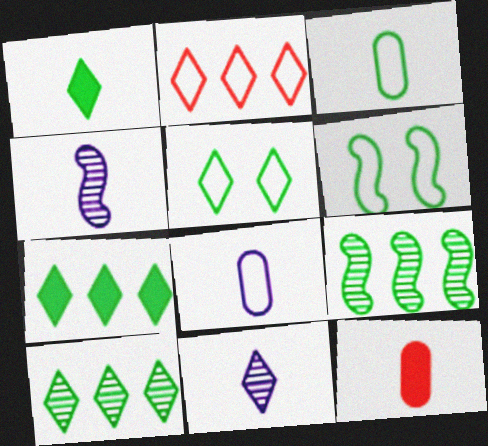[[1, 5, 10], 
[2, 6, 8]]